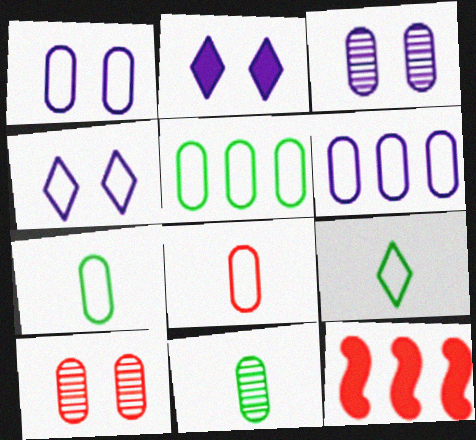[[1, 5, 8], 
[3, 9, 12], 
[4, 11, 12]]